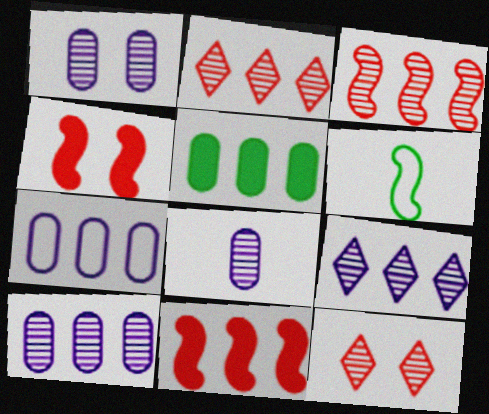[[1, 8, 10]]